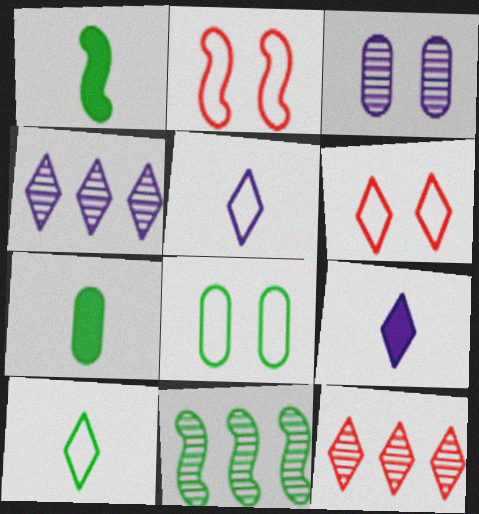[[2, 4, 7]]